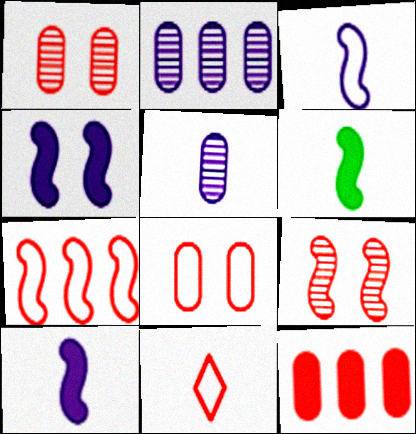[[5, 6, 11], 
[7, 8, 11], 
[9, 11, 12]]